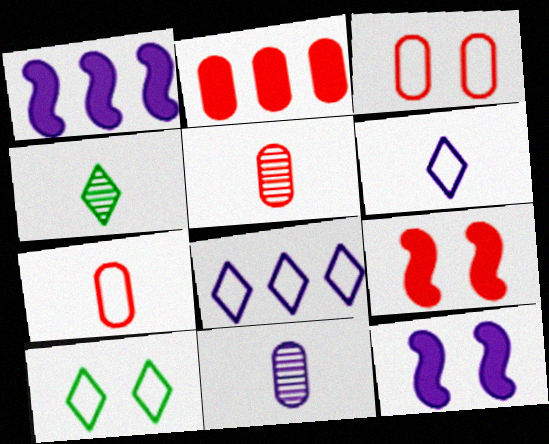[[1, 3, 4], 
[1, 5, 10], 
[2, 3, 5], 
[8, 11, 12]]